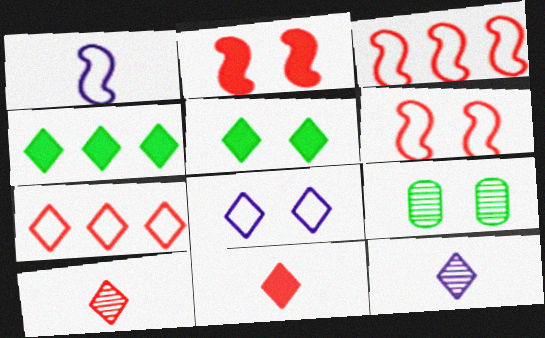[[2, 8, 9], 
[4, 8, 10], 
[5, 7, 12]]